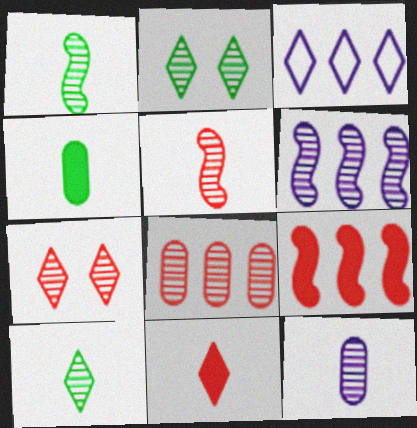[[2, 3, 11], 
[5, 7, 8], 
[5, 10, 12]]